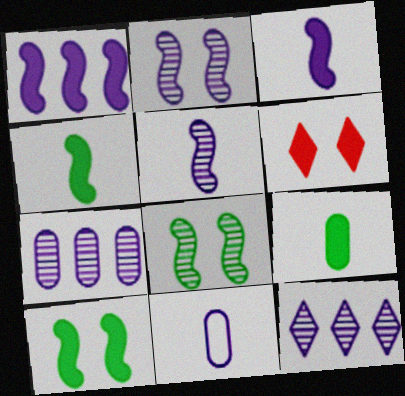[[1, 6, 9]]